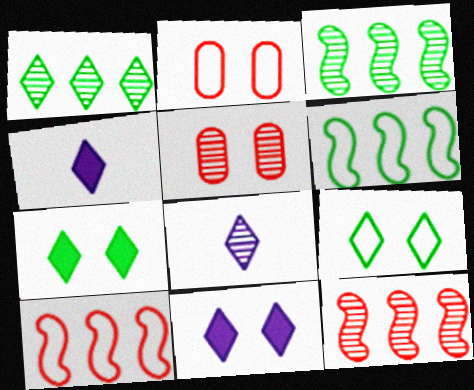[[2, 3, 4], 
[3, 5, 8], 
[4, 5, 6]]